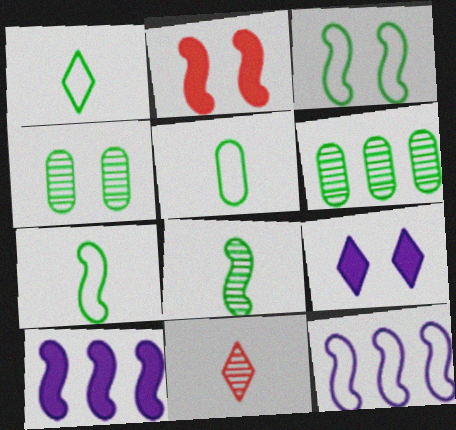[[1, 5, 7], 
[2, 8, 12]]